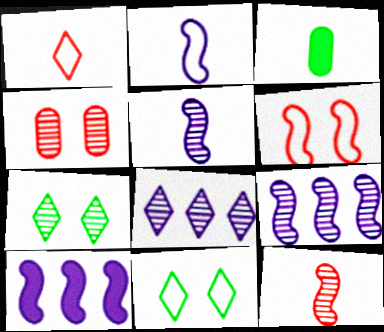[[1, 3, 5], 
[3, 6, 8]]